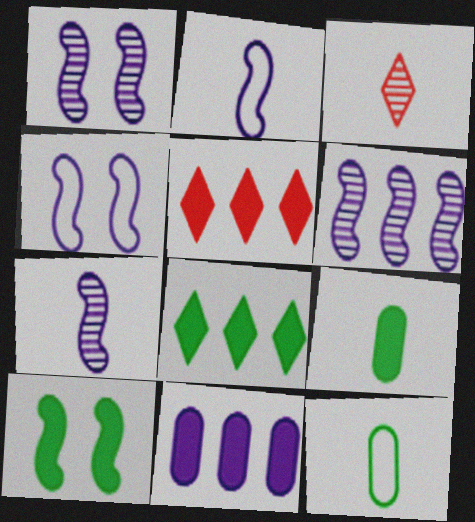[[1, 5, 12], 
[1, 6, 7], 
[2, 3, 9], 
[8, 9, 10]]